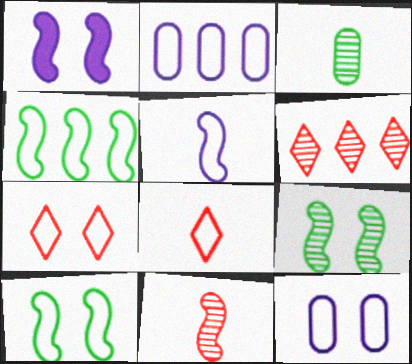[[1, 4, 11], 
[2, 8, 10], 
[4, 8, 12], 
[7, 10, 12]]